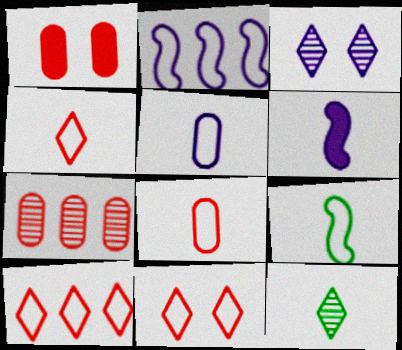[[1, 2, 12], 
[1, 7, 8], 
[4, 5, 9], 
[4, 10, 11], 
[6, 8, 12]]